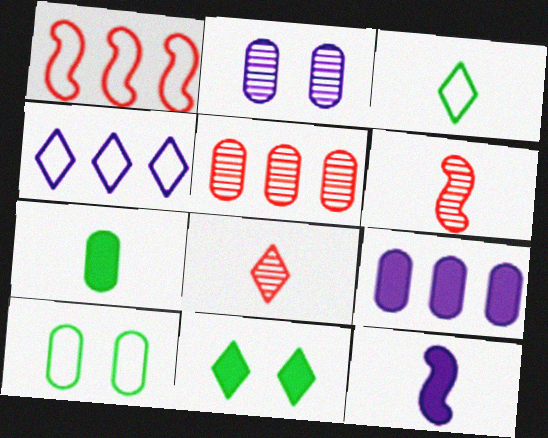[[2, 4, 12], 
[4, 8, 11]]